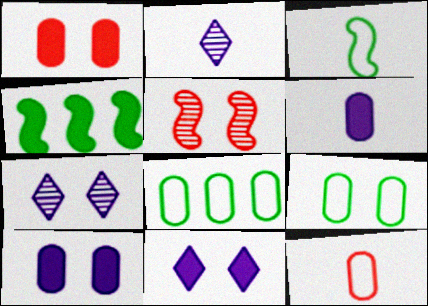[[4, 7, 12], 
[5, 9, 11]]